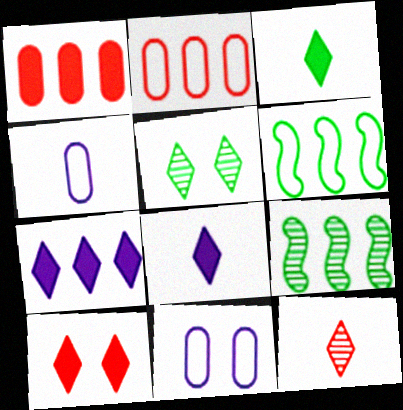[[2, 7, 9], 
[3, 7, 10], 
[4, 9, 10]]